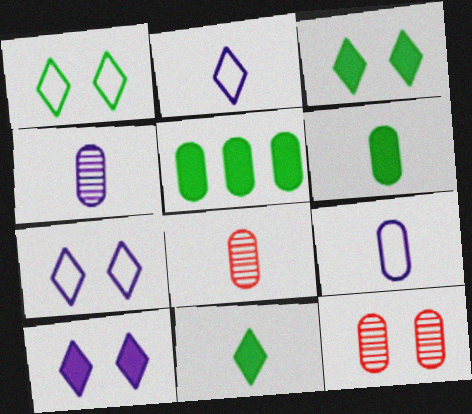[[5, 9, 12], 
[6, 8, 9]]